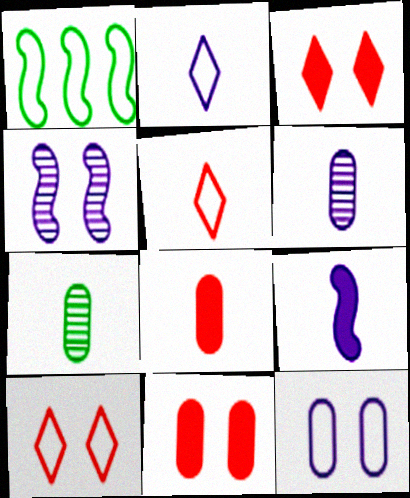[[1, 3, 6], 
[1, 5, 12], 
[2, 6, 9], 
[5, 7, 9]]